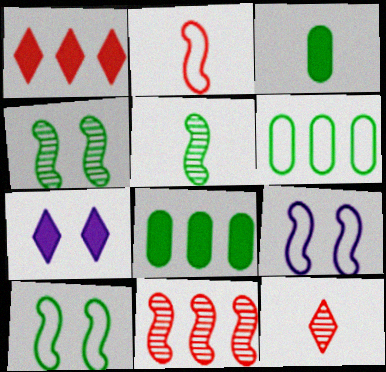[[8, 9, 12]]